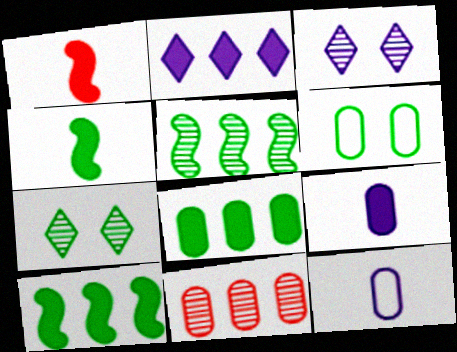[[6, 9, 11]]